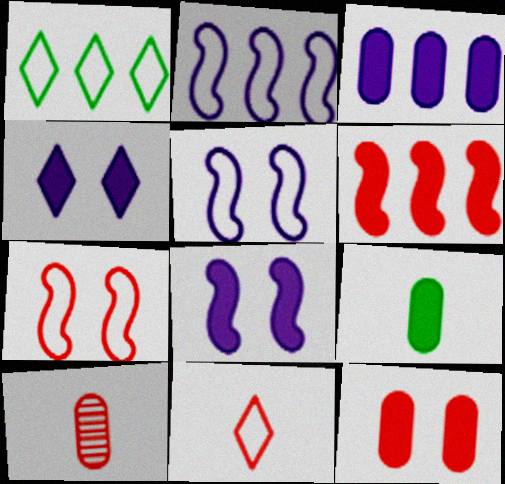[[1, 8, 10], 
[3, 9, 12], 
[4, 6, 9]]